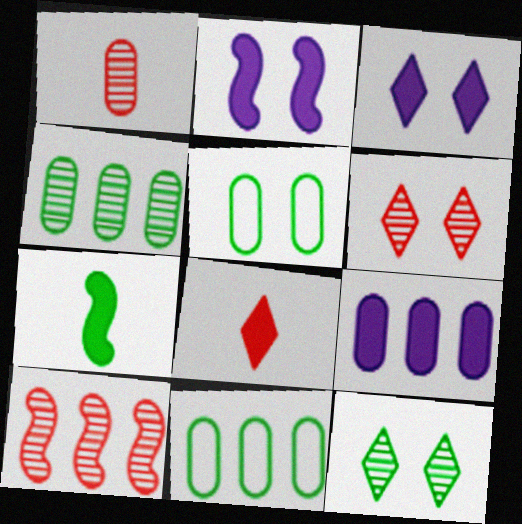[[1, 5, 9], 
[1, 6, 10], 
[2, 5, 6], 
[7, 11, 12]]